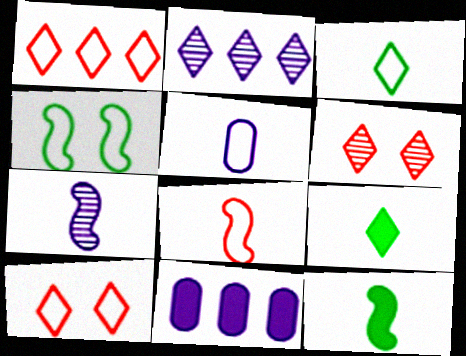[[1, 4, 5], 
[2, 9, 10], 
[3, 5, 8], 
[7, 8, 12]]